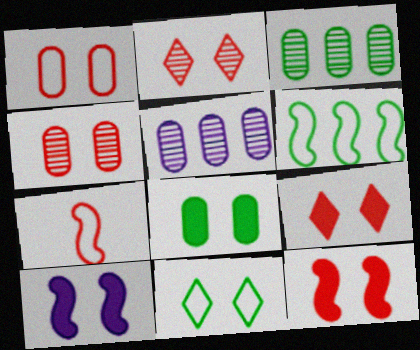[[1, 2, 12], 
[4, 10, 11], 
[8, 9, 10]]